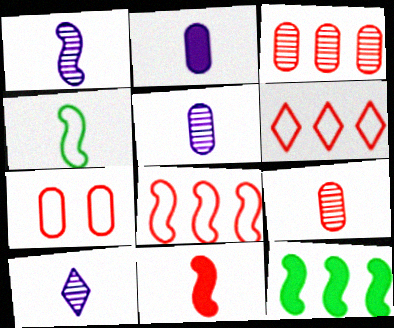[[1, 4, 11], 
[1, 5, 10], 
[7, 10, 12]]